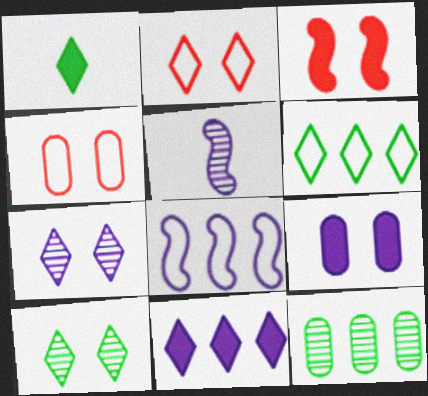[[1, 6, 10]]